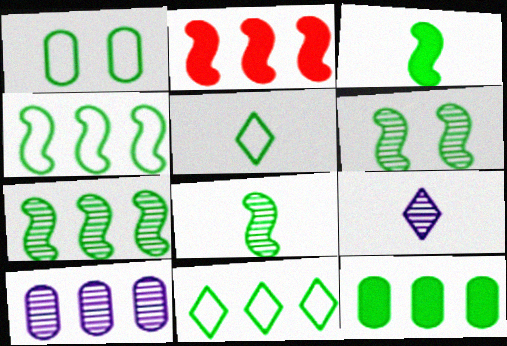[[1, 2, 9], 
[1, 4, 5], 
[2, 10, 11], 
[3, 4, 6], 
[5, 6, 12], 
[6, 7, 8], 
[7, 11, 12]]